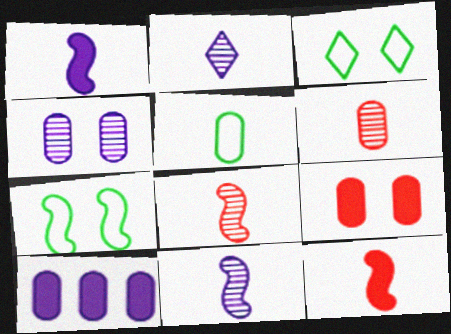[[2, 5, 12], 
[3, 8, 10]]